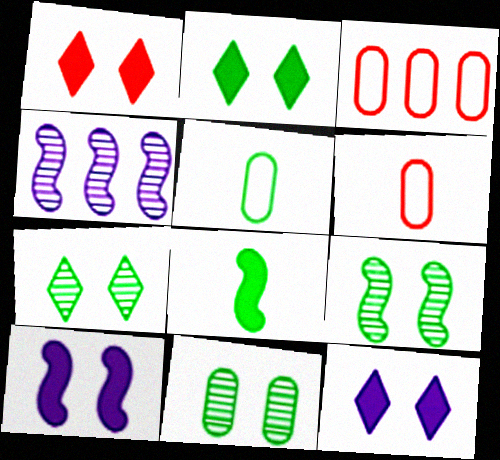[[1, 2, 12], 
[1, 4, 5], 
[2, 4, 6], 
[7, 9, 11]]